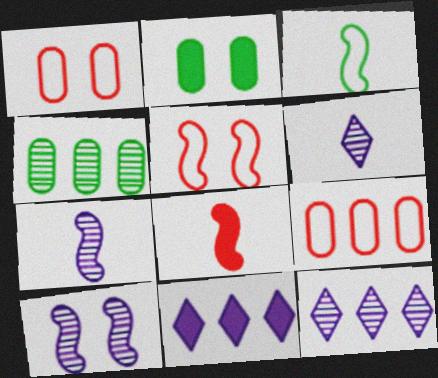[[2, 8, 11], 
[3, 7, 8]]